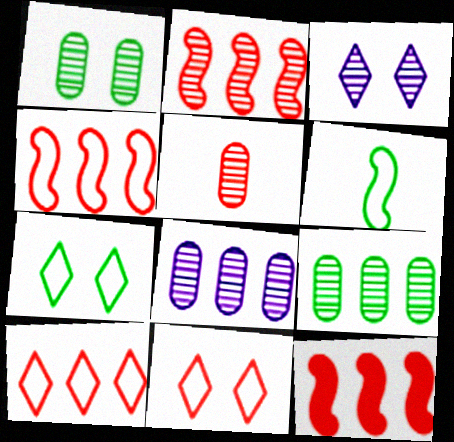[[1, 5, 8], 
[2, 4, 12], 
[5, 11, 12]]